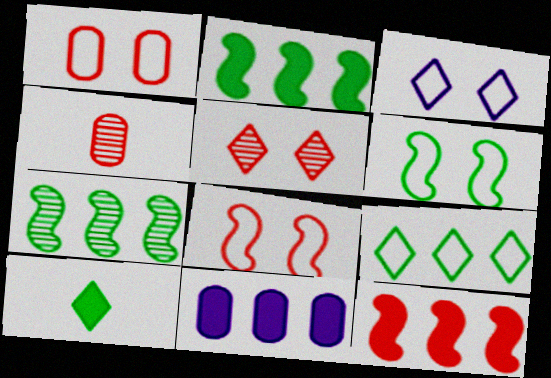[[1, 3, 6], 
[2, 3, 4]]